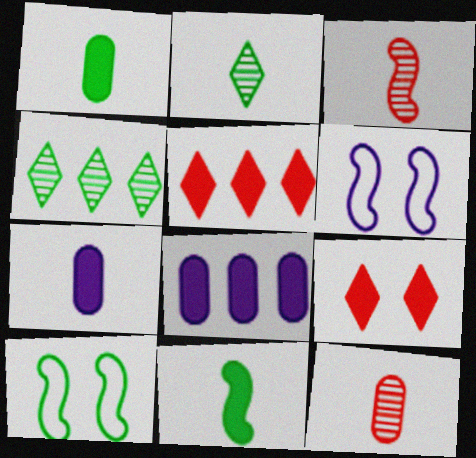[[1, 4, 10], 
[8, 9, 11]]